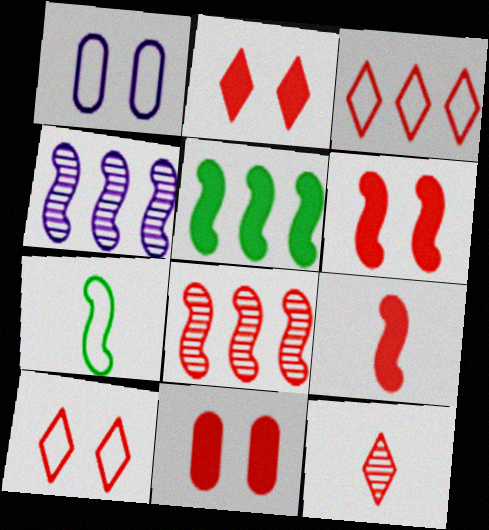[[1, 3, 7], 
[1, 5, 12], 
[2, 3, 12], 
[2, 6, 11], 
[4, 6, 7]]